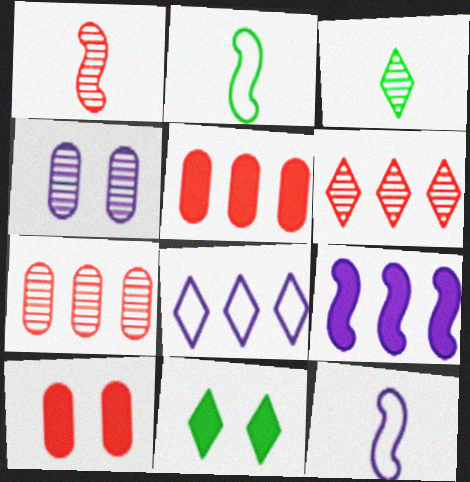[[7, 11, 12]]